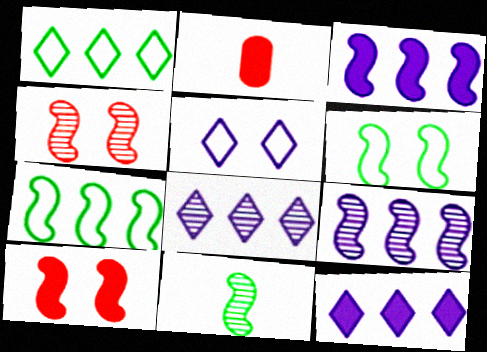[[2, 6, 8], 
[4, 9, 11]]